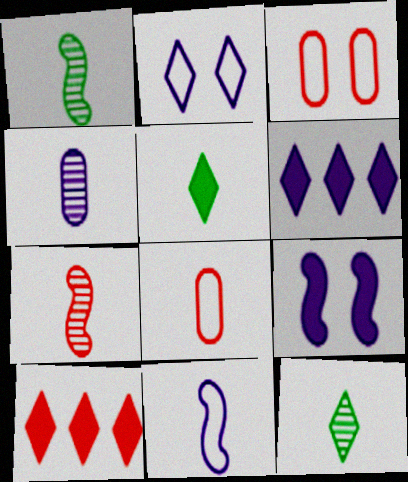[[1, 3, 6], 
[2, 10, 12], 
[3, 7, 10], 
[4, 7, 12]]